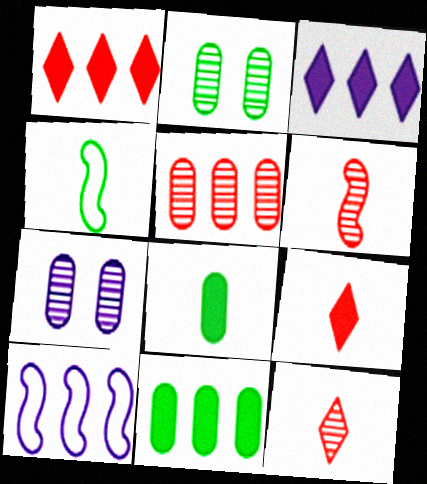[[1, 4, 7], 
[2, 9, 10]]